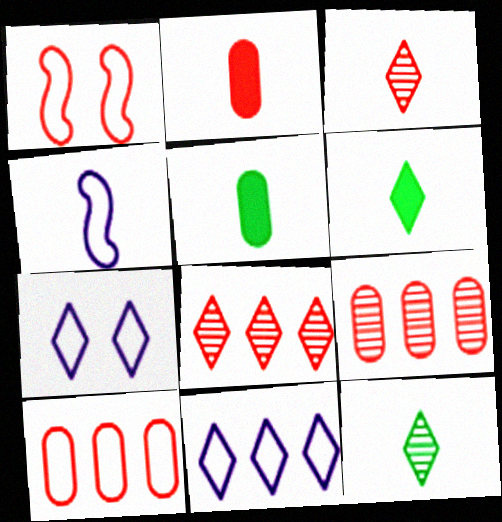[[1, 2, 8], 
[2, 4, 12], 
[3, 4, 5], 
[6, 7, 8]]